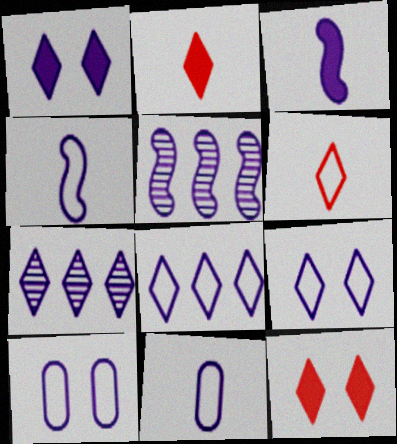[[1, 5, 11], 
[3, 7, 10], 
[4, 8, 10]]